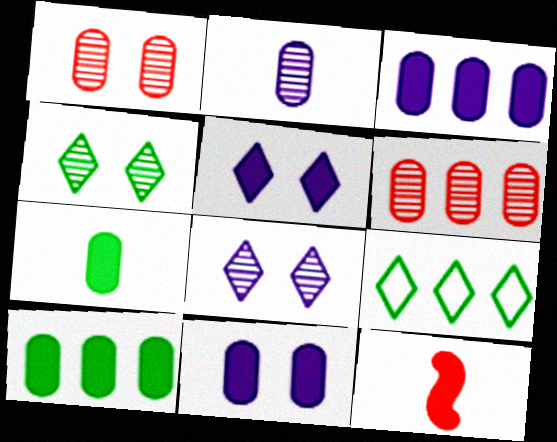[[5, 10, 12]]